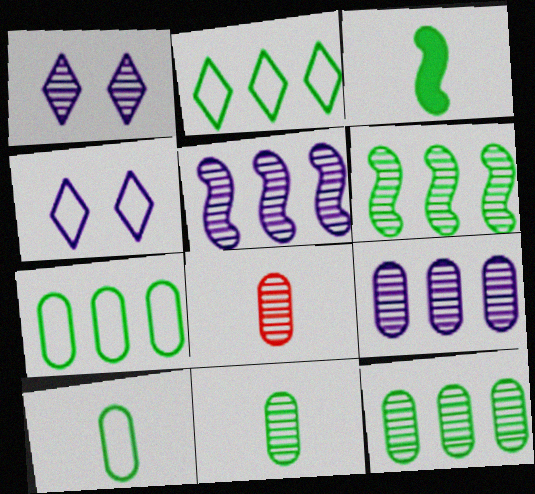[[1, 6, 8]]